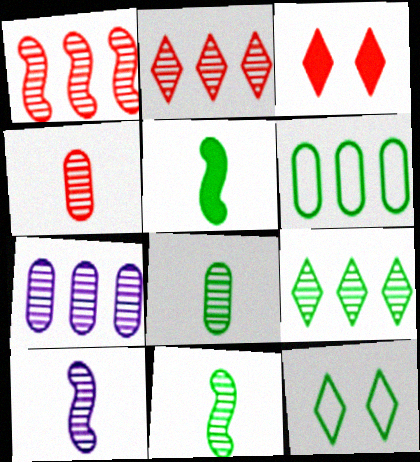[[1, 7, 9], 
[3, 6, 10]]